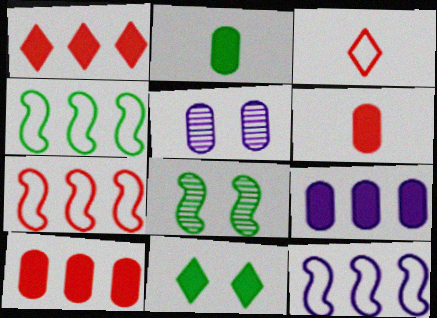[[3, 8, 9], 
[4, 7, 12]]